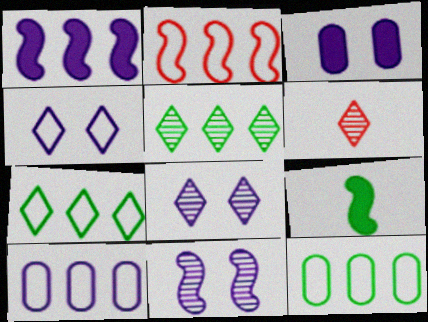[[2, 7, 10], 
[2, 9, 11], 
[3, 4, 11], 
[5, 6, 8]]